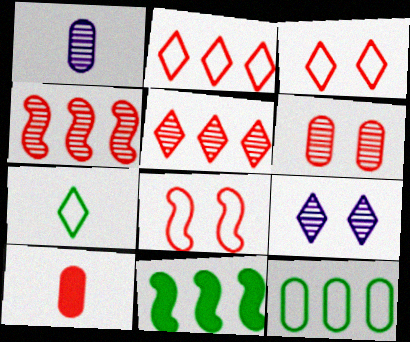[[1, 3, 11], 
[3, 4, 10], 
[5, 8, 10]]